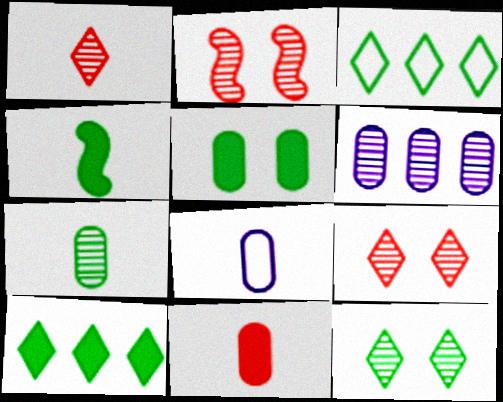[[1, 4, 8], 
[2, 8, 10], 
[4, 5, 10], 
[7, 8, 11]]